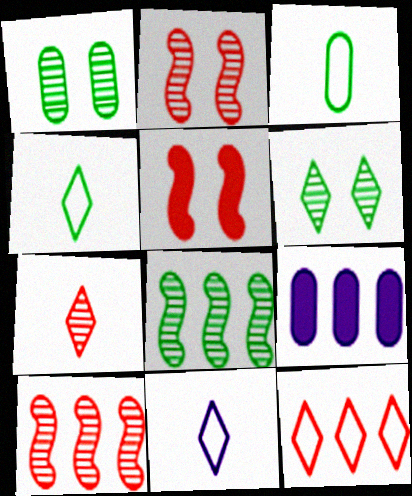[[2, 4, 9], 
[8, 9, 12]]